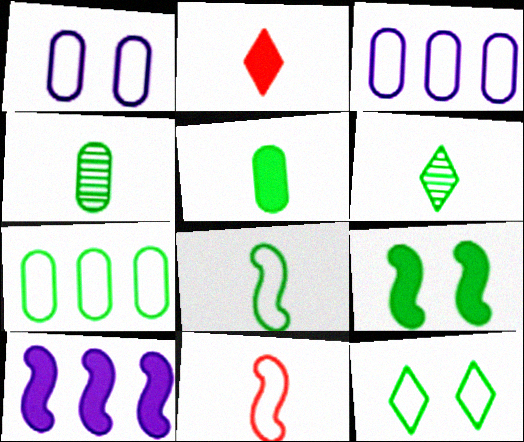[[3, 11, 12], 
[5, 6, 8], 
[6, 7, 9], 
[7, 8, 12]]